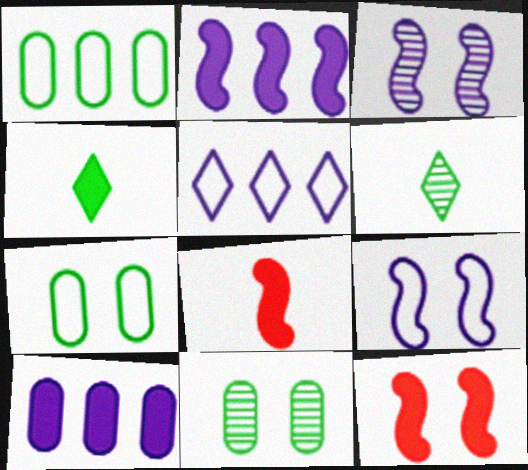[[4, 10, 12], 
[5, 8, 11]]